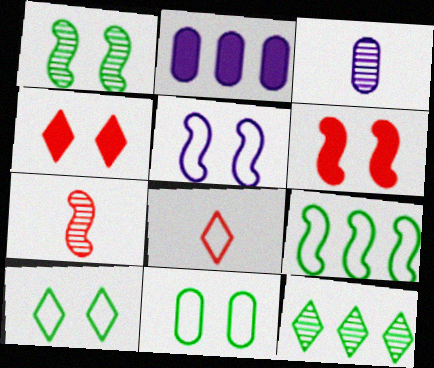[[1, 2, 8], 
[1, 5, 6], 
[2, 7, 10], 
[3, 4, 9]]